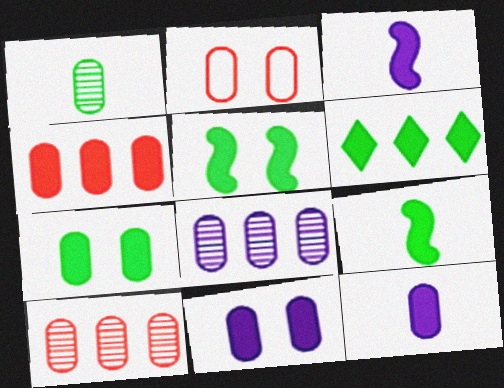[[4, 7, 12], 
[6, 7, 9]]